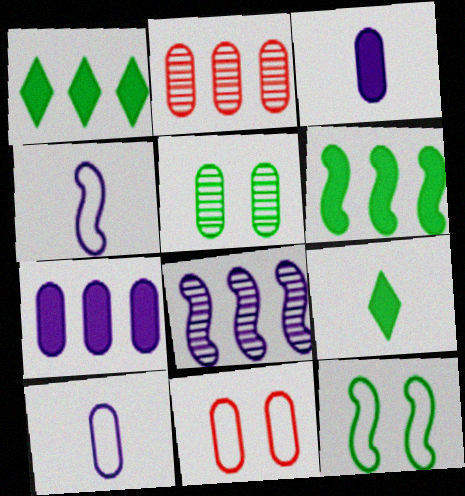[[8, 9, 11]]